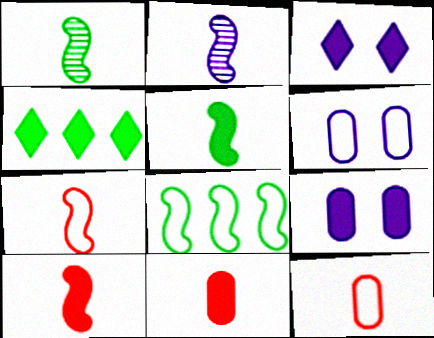[[2, 5, 7], 
[4, 9, 10]]